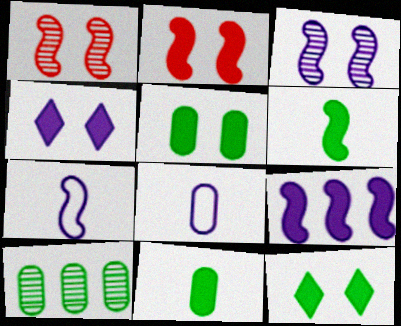[[2, 4, 5], 
[2, 6, 9], 
[3, 7, 9]]